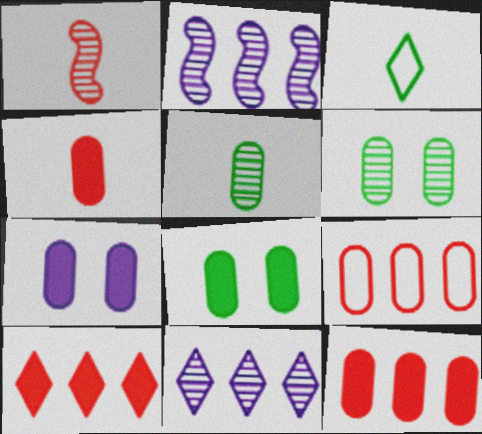[[1, 6, 11], 
[5, 7, 9]]